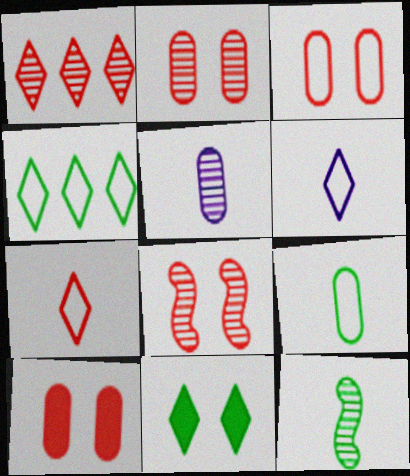[[1, 6, 11], 
[2, 3, 10]]